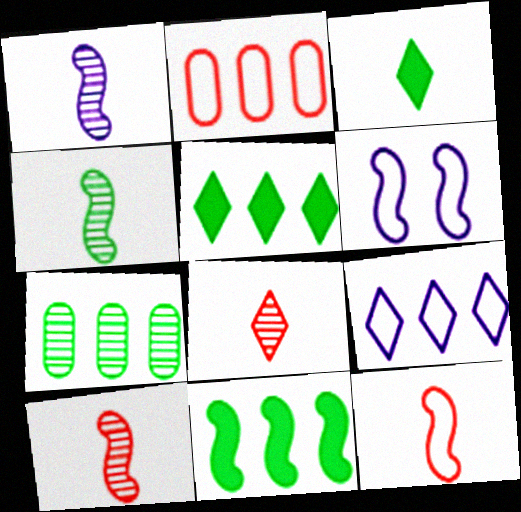[[1, 4, 10], 
[6, 10, 11]]